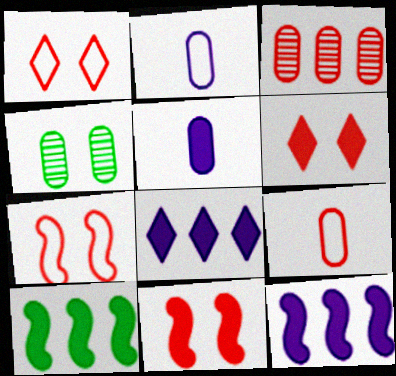[[5, 6, 10]]